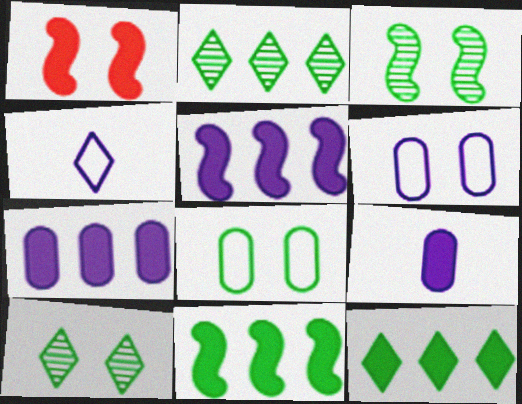[[1, 6, 10], 
[1, 9, 12]]